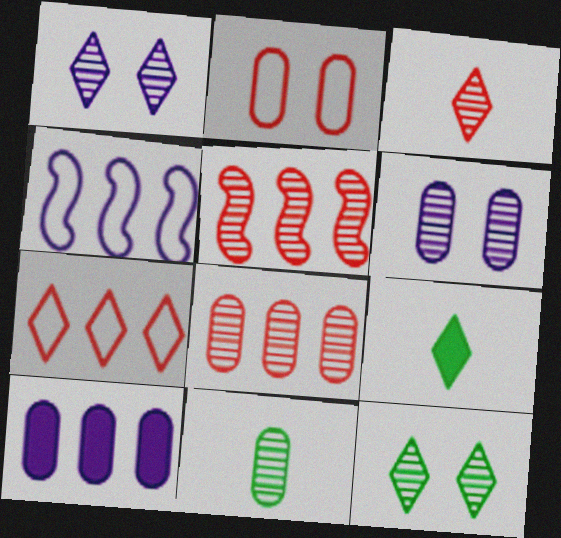[[1, 5, 11], 
[1, 7, 9], 
[2, 10, 11], 
[6, 8, 11]]